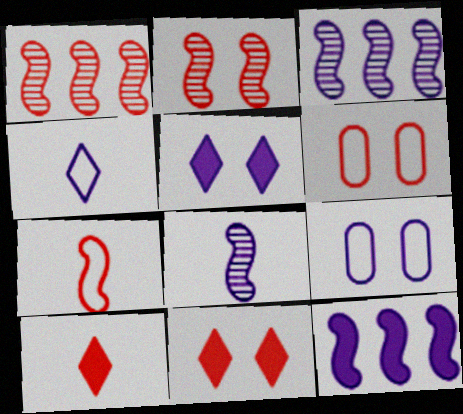[[1, 6, 10], 
[2, 6, 11]]